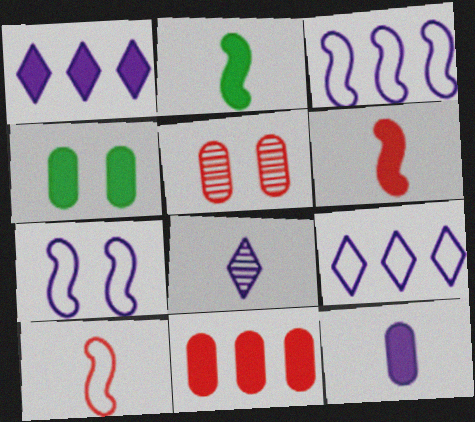[[1, 4, 6], 
[2, 5, 9], 
[4, 11, 12]]